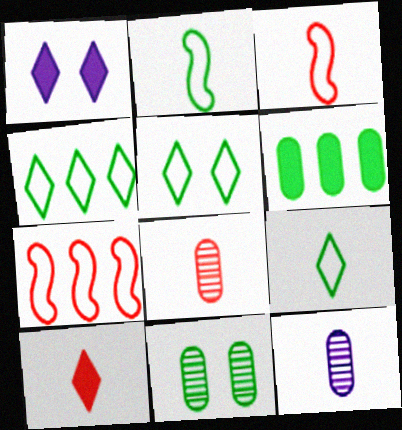[[2, 10, 12], 
[3, 8, 10], 
[4, 5, 9]]